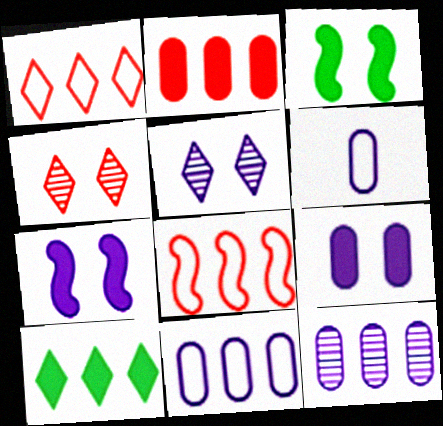[[6, 9, 12], 
[8, 10, 12]]